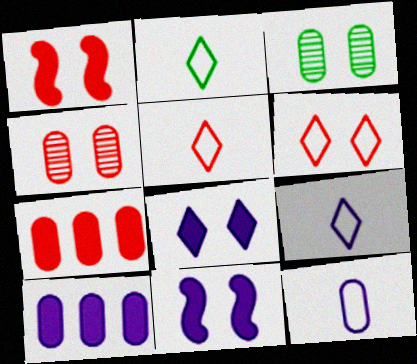[[1, 4, 6], 
[2, 5, 9], 
[3, 6, 11], 
[3, 7, 12]]